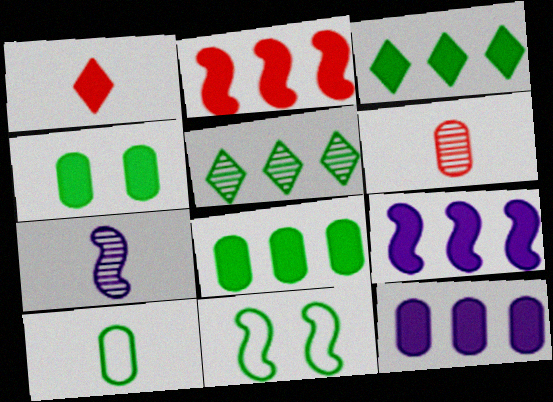[[1, 4, 9], 
[1, 7, 10], 
[2, 3, 12], 
[2, 7, 11]]